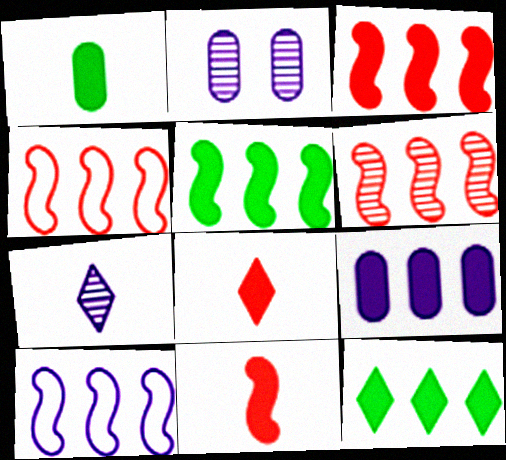[[3, 4, 6], 
[3, 9, 12], 
[5, 6, 10]]